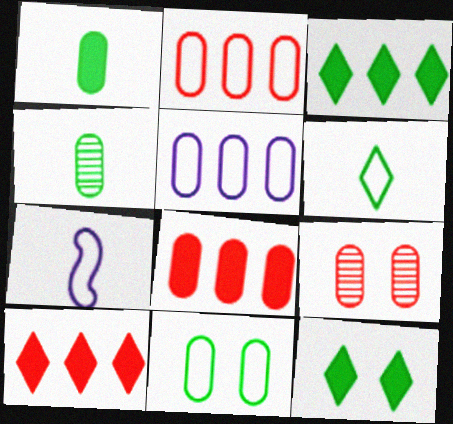[[1, 5, 9], 
[3, 7, 9]]